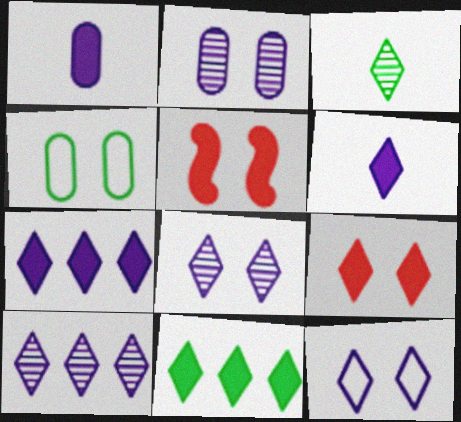[[1, 5, 11], 
[4, 5, 8], 
[6, 9, 11], 
[6, 10, 12]]